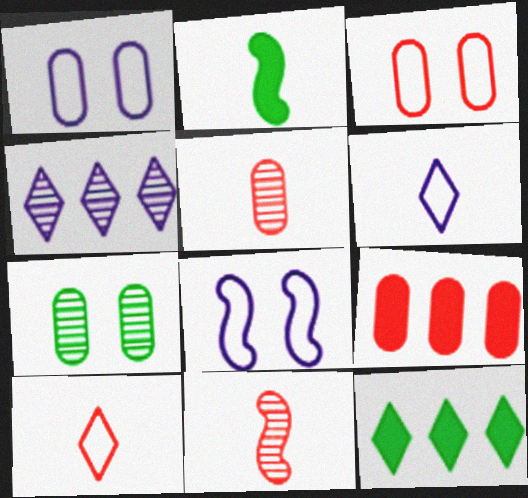[[1, 11, 12], 
[2, 3, 4], 
[2, 5, 6], 
[3, 5, 9], 
[4, 7, 11], 
[5, 8, 12]]